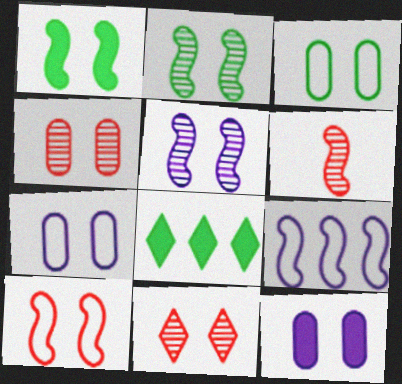[[1, 5, 10], 
[1, 6, 9], 
[1, 7, 11], 
[3, 4, 12], 
[6, 7, 8]]